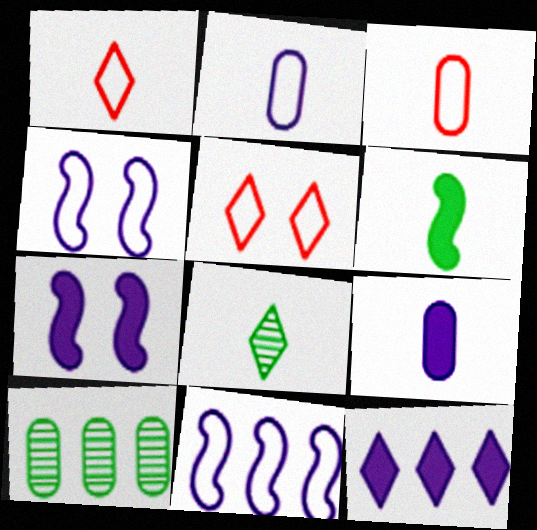[[1, 7, 10], 
[5, 8, 12], 
[7, 9, 12]]